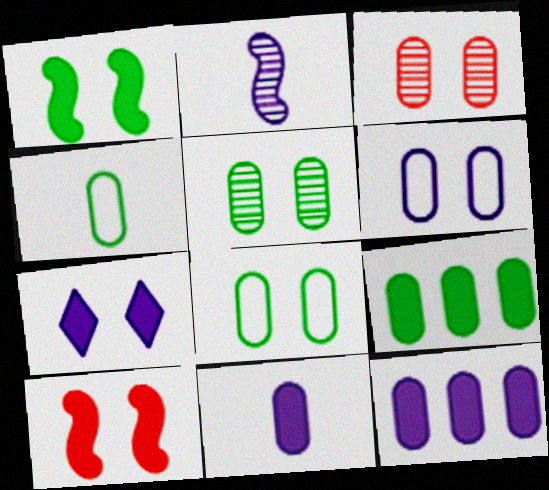[[3, 4, 12], 
[4, 5, 9]]